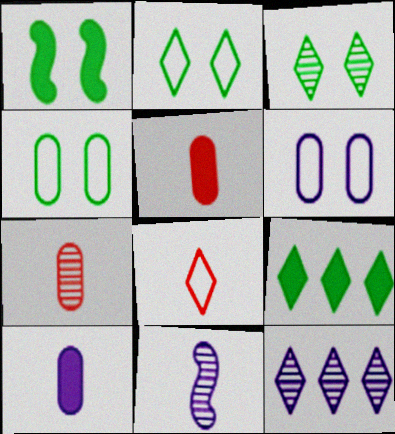[[1, 3, 4]]